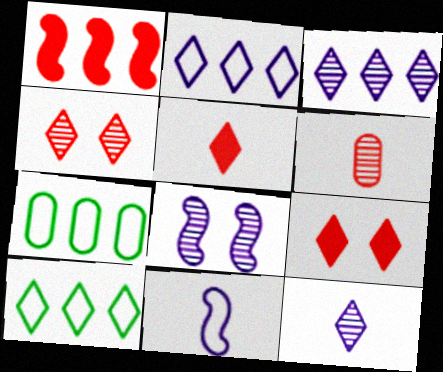[[1, 3, 7], 
[5, 7, 8], 
[9, 10, 12]]